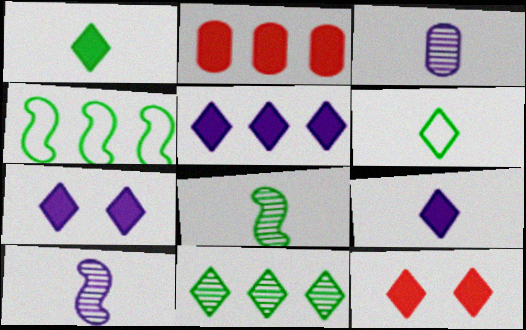[[1, 5, 12], 
[3, 4, 12], 
[5, 7, 9]]